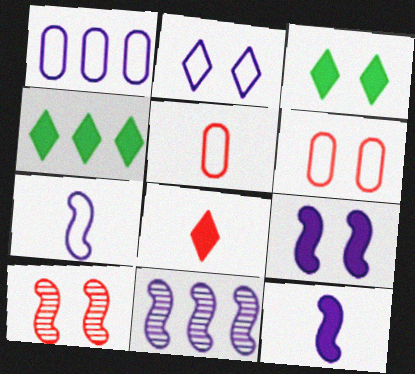[[1, 2, 7], 
[3, 5, 11], 
[7, 9, 11]]